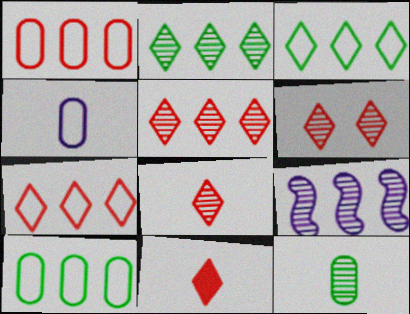[[5, 6, 8], 
[6, 7, 11], 
[6, 9, 12]]